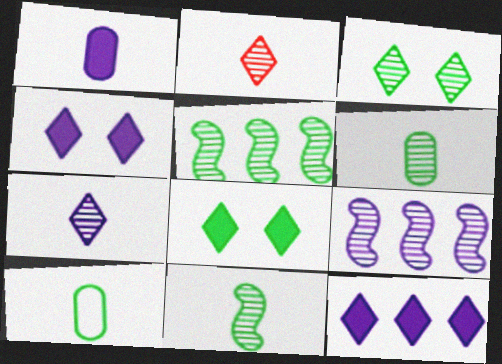[[3, 5, 6], 
[5, 8, 10]]